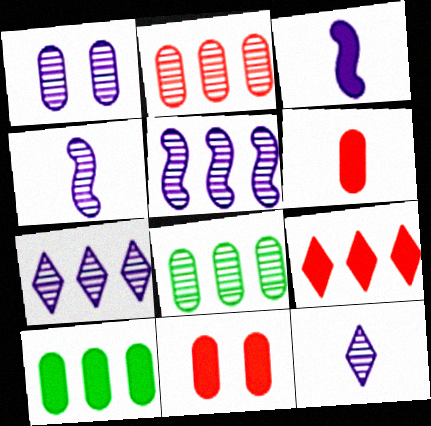[[1, 4, 7], 
[1, 5, 12]]